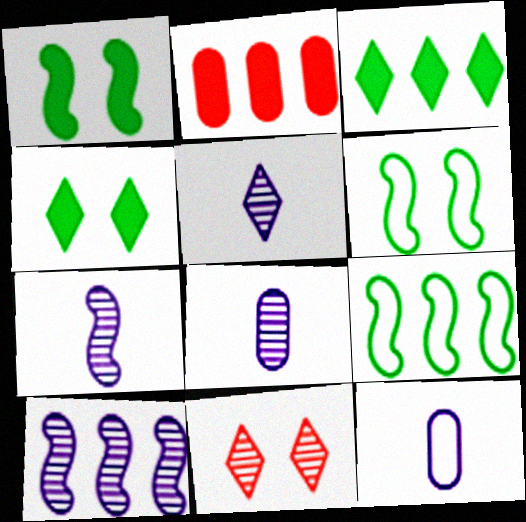[[2, 5, 6], 
[5, 7, 8]]